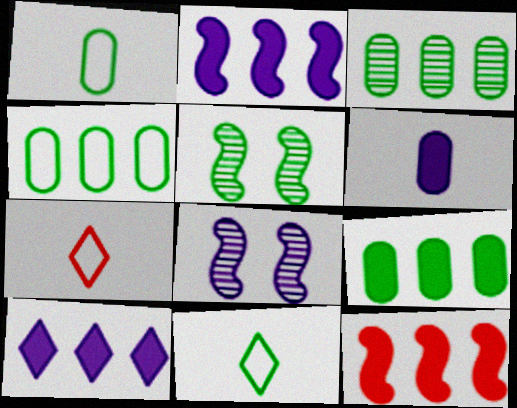[[3, 4, 9], 
[5, 9, 11], 
[7, 8, 9], 
[9, 10, 12]]